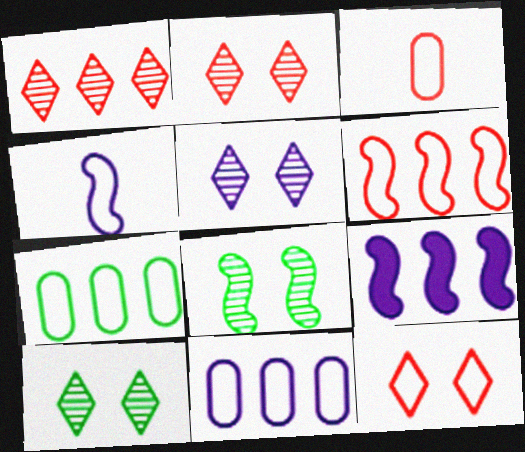[[1, 7, 9], 
[2, 5, 10], 
[3, 6, 12], 
[3, 9, 10], 
[4, 7, 12]]